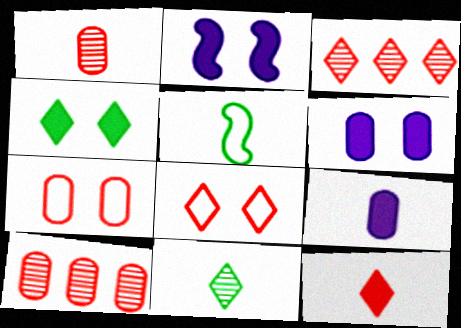[[3, 5, 6], 
[3, 8, 12]]